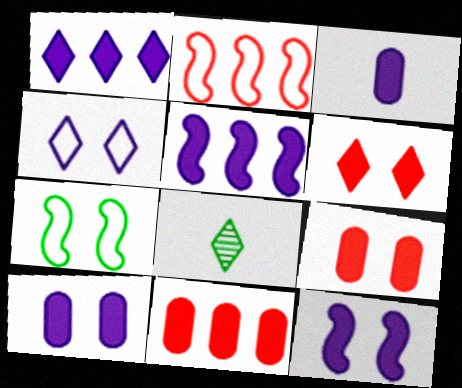[[1, 3, 12], 
[2, 8, 10]]